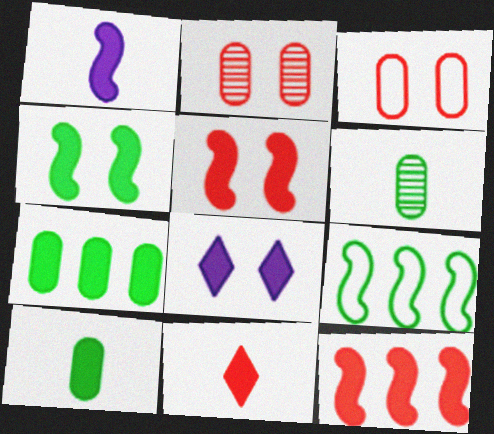[[1, 4, 12], 
[1, 10, 11], 
[8, 10, 12]]